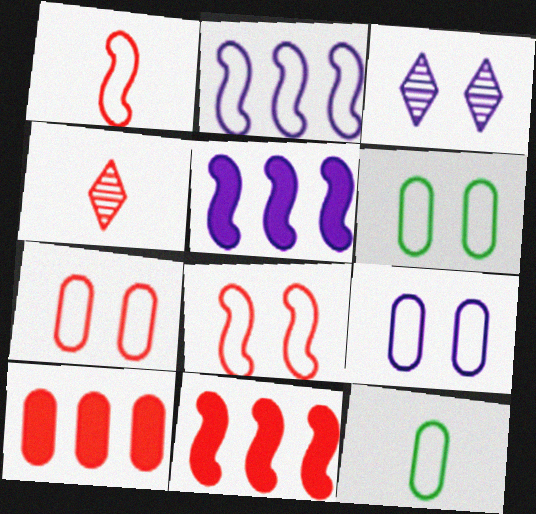[[3, 11, 12], 
[4, 5, 6], 
[4, 7, 11], 
[4, 8, 10], 
[6, 7, 9]]